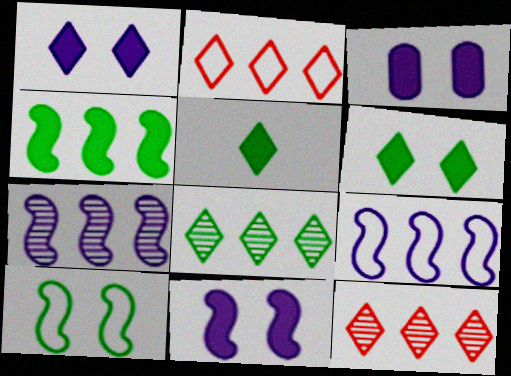[[1, 3, 11]]